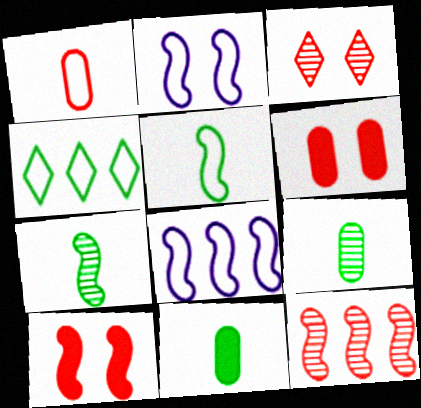[[1, 2, 4], 
[3, 8, 11], 
[7, 8, 10]]